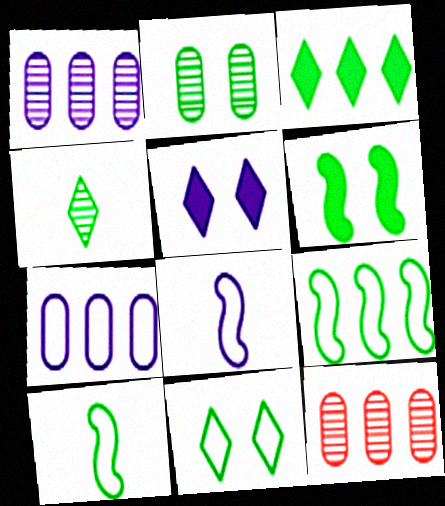[[1, 5, 8], 
[2, 3, 10], 
[2, 6, 11], 
[3, 4, 11], 
[5, 10, 12]]